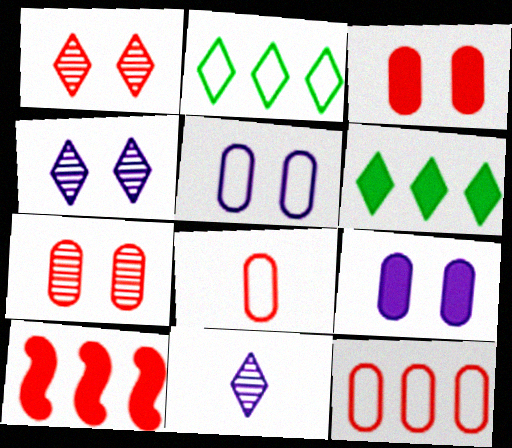[[1, 8, 10]]